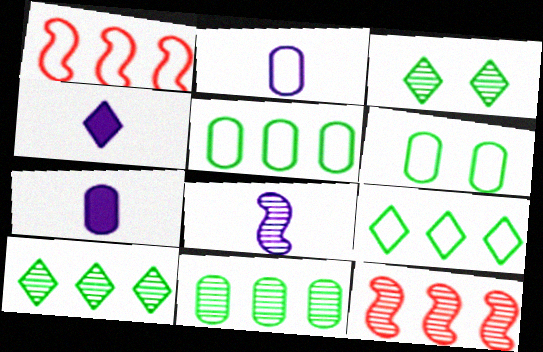[[1, 3, 7], 
[2, 4, 8], 
[4, 6, 12]]